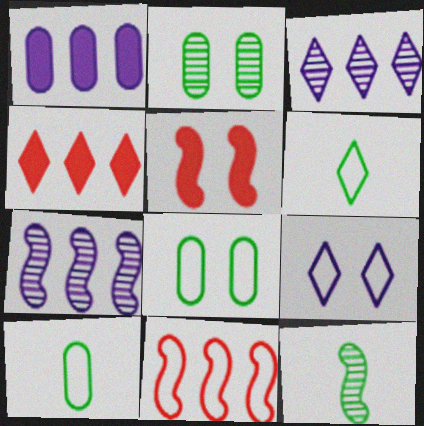[[2, 5, 9], 
[3, 5, 10], 
[9, 10, 11]]